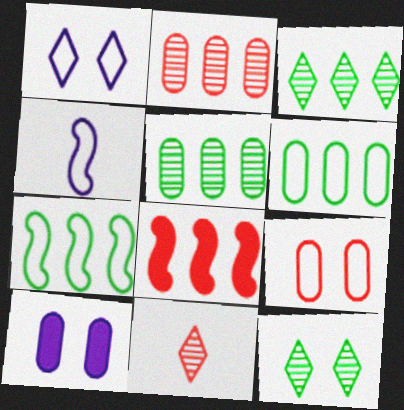[[7, 10, 11], 
[8, 9, 11]]